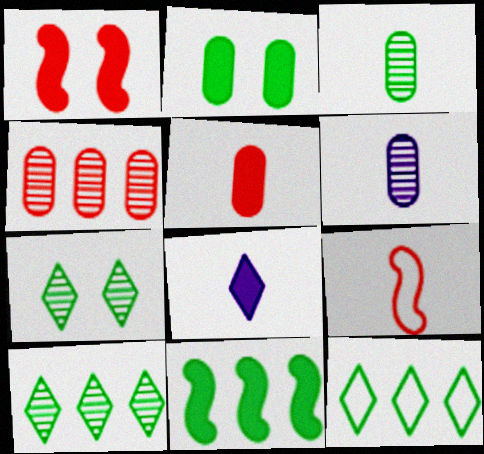[[1, 6, 12], 
[3, 8, 9]]